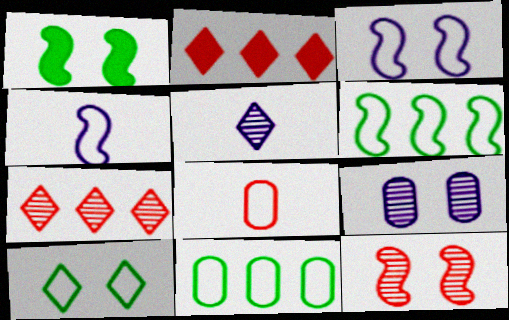[[1, 3, 12], 
[2, 5, 10], 
[2, 8, 12]]